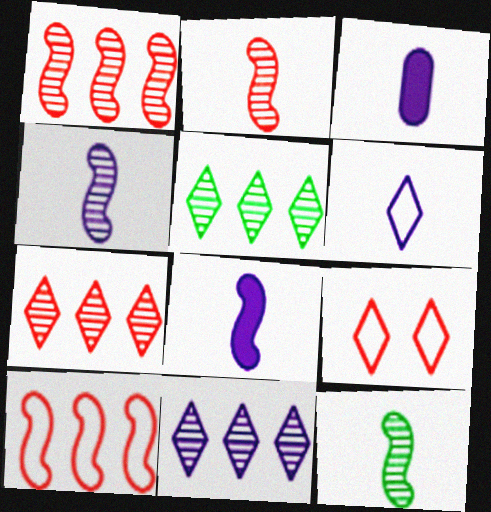[[2, 4, 12], 
[3, 4, 6], 
[5, 7, 11]]